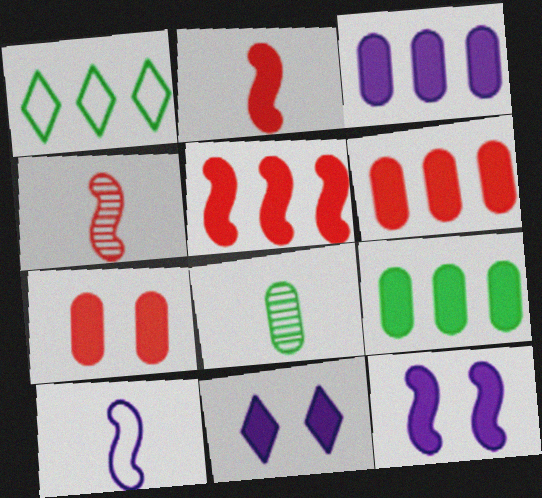[[2, 9, 11], 
[3, 6, 9]]